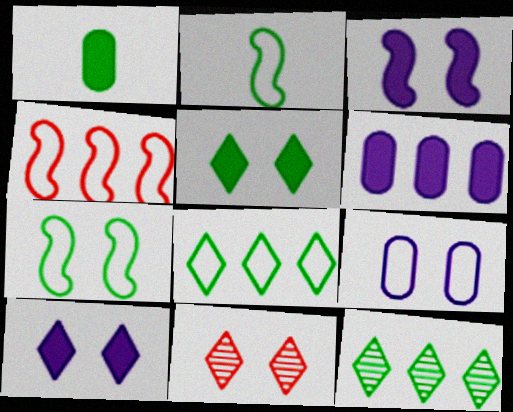[[1, 7, 12], 
[2, 6, 11], 
[4, 6, 12]]